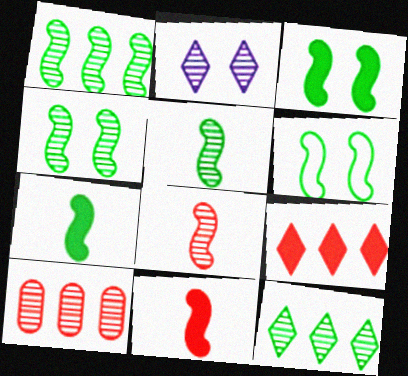[[1, 4, 5], 
[1, 6, 7], 
[2, 5, 10], 
[3, 4, 6]]